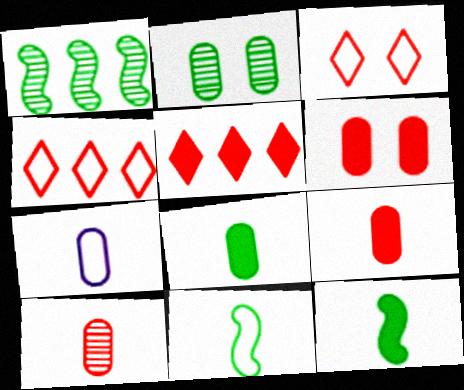[[7, 8, 10]]